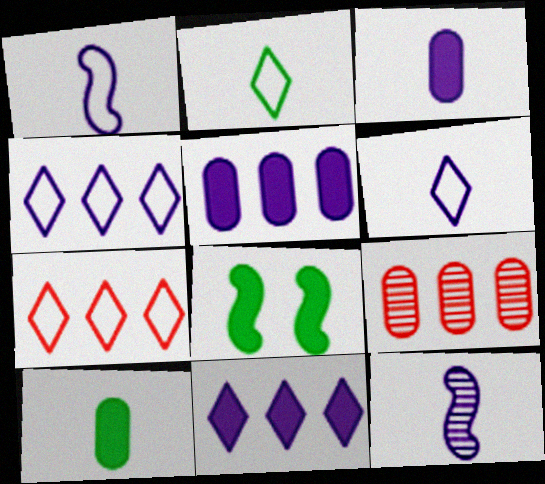[[3, 6, 12], 
[6, 8, 9]]